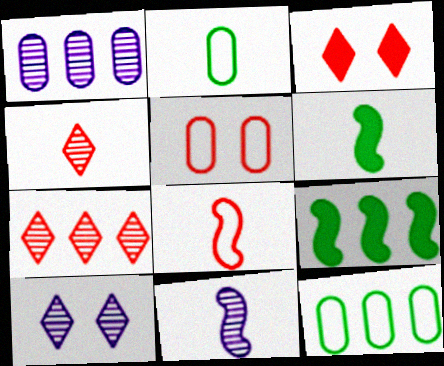[[1, 10, 11], 
[3, 11, 12], 
[6, 8, 11]]